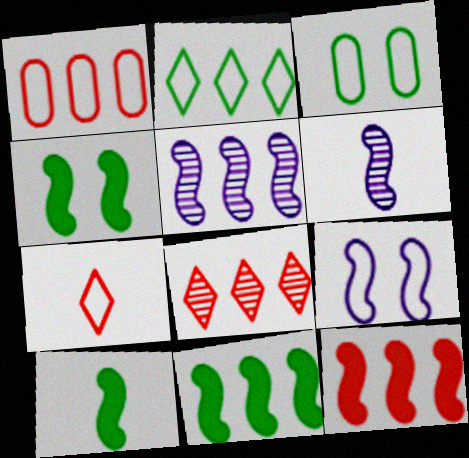[[1, 8, 12], 
[4, 10, 11]]